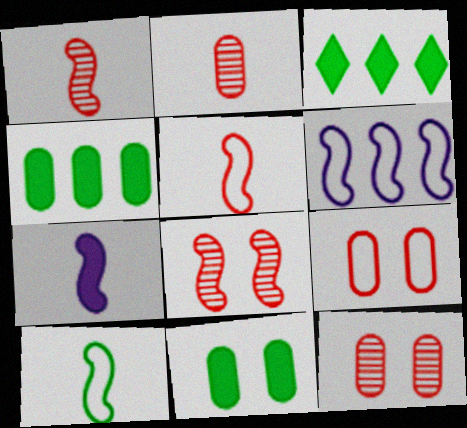[[1, 7, 10]]